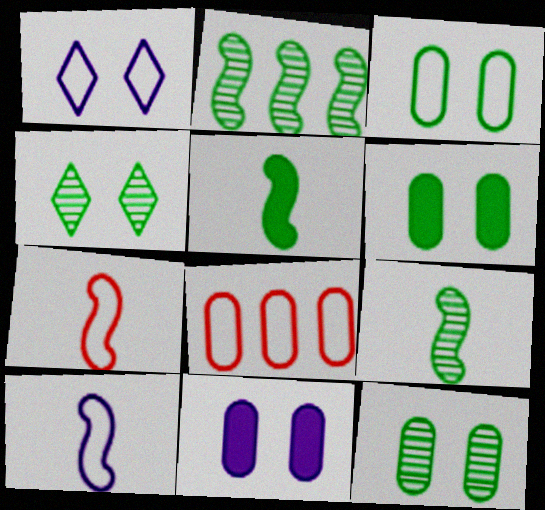[[3, 6, 12]]